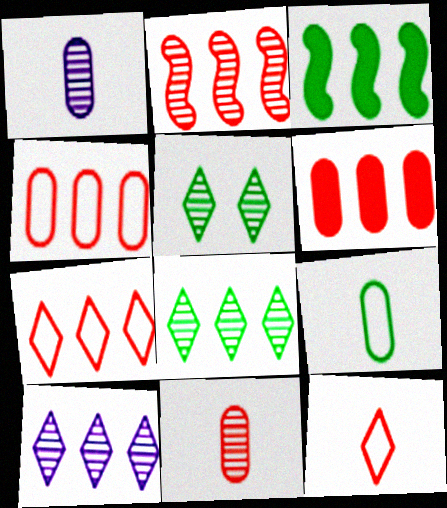[[1, 2, 5], 
[2, 6, 7], 
[3, 4, 10], 
[3, 5, 9]]